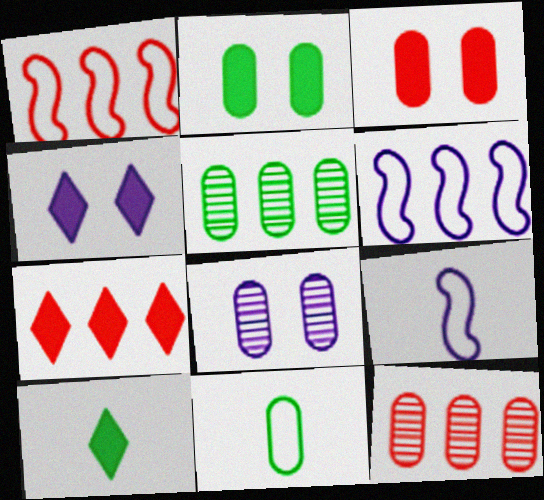[[1, 7, 12], 
[1, 8, 10], 
[2, 5, 11], 
[4, 7, 10], 
[5, 6, 7]]